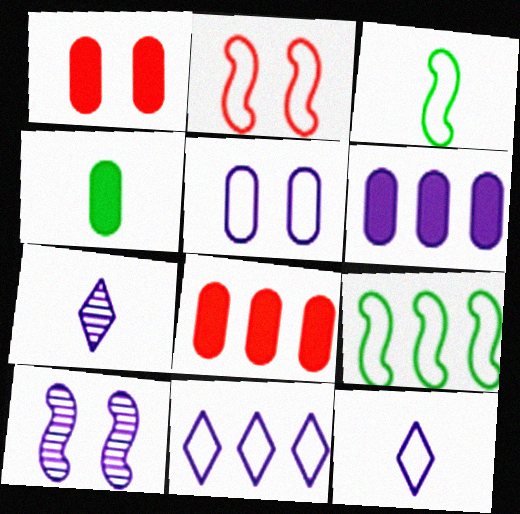[[1, 4, 6], 
[1, 7, 9], 
[6, 10, 12]]